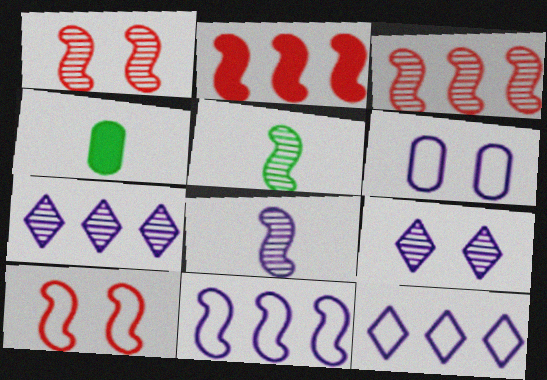[[1, 4, 12], 
[4, 7, 10]]